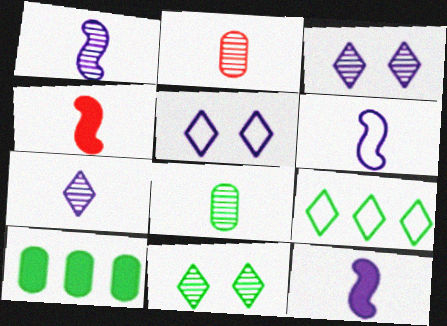[[1, 6, 12]]